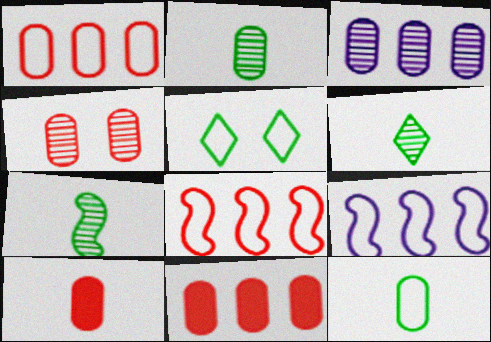[[1, 4, 10], 
[2, 3, 4], 
[2, 6, 7]]